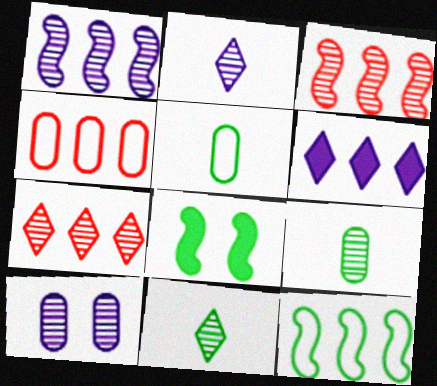[[1, 2, 10], 
[2, 4, 8], 
[3, 10, 11]]